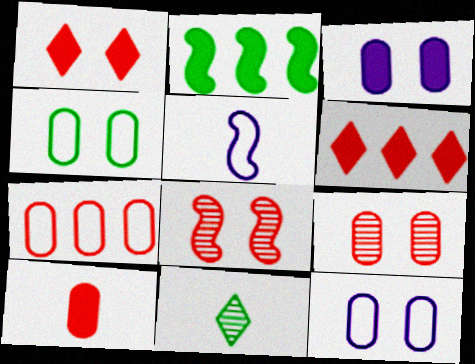[[2, 4, 11], 
[2, 5, 8], 
[3, 4, 9], 
[5, 10, 11], 
[7, 9, 10]]